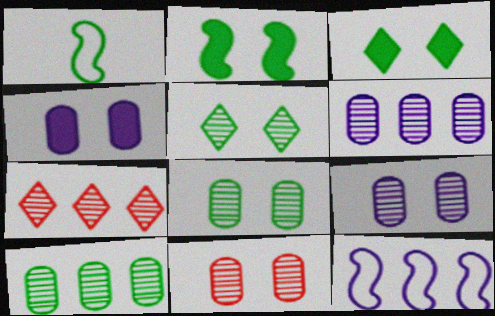[[1, 3, 10], 
[1, 4, 7], 
[8, 9, 11]]